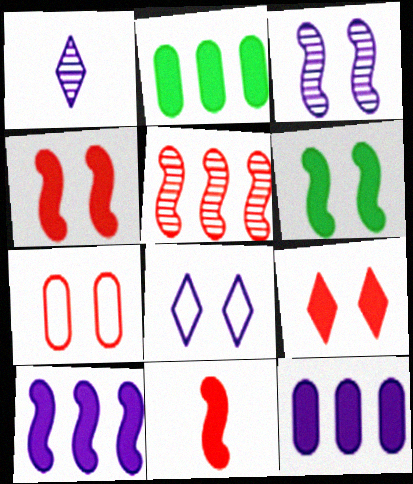[[6, 10, 11]]